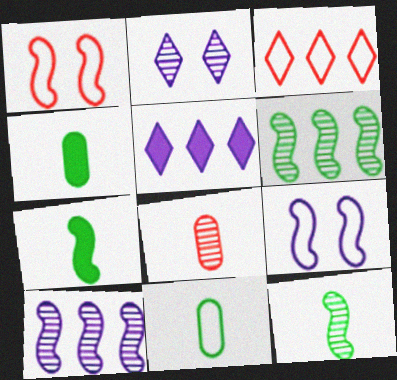[[1, 7, 10], 
[2, 6, 8], 
[3, 9, 11]]